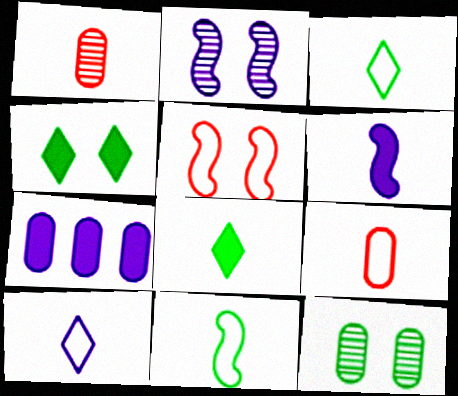[[1, 3, 6], 
[2, 7, 10], 
[7, 9, 12], 
[9, 10, 11]]